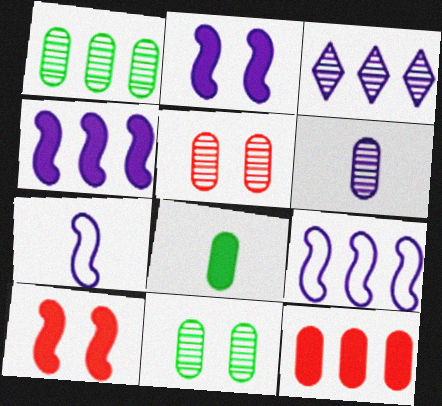[[1, 5, 6]]